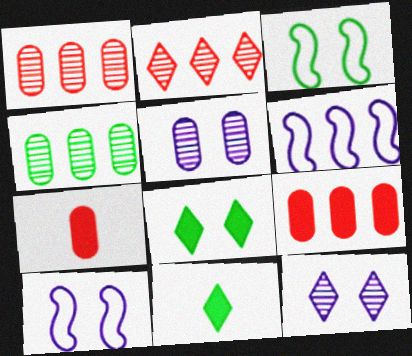[[1, 10, 11], 
[3, 4, 11]]